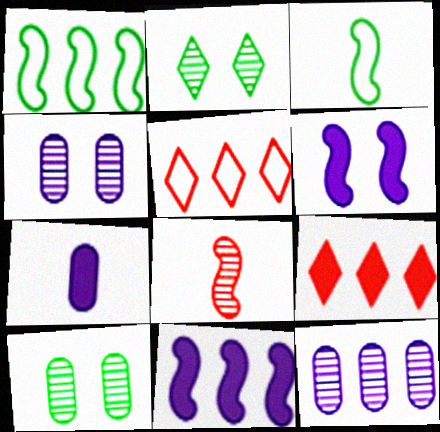[[1, 6, 8], 
[1, 9, 12], 
[2, 8, 12], 
[3, 4, 9]]